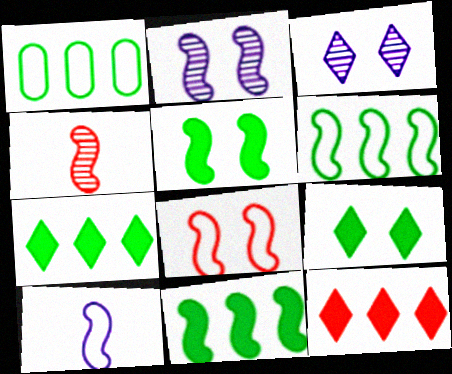[[2, 5, 8], 
[6, 8, 10]]